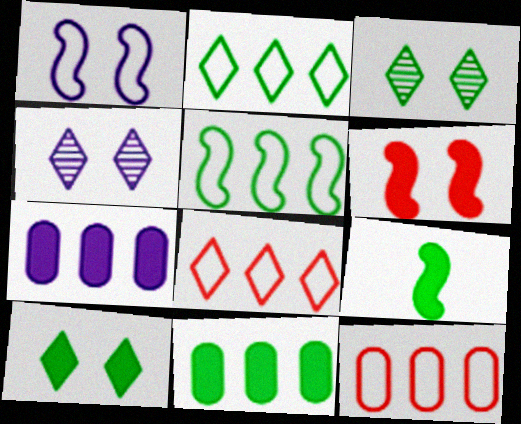[[4, 9, 12], 
[9, 10, 11]]